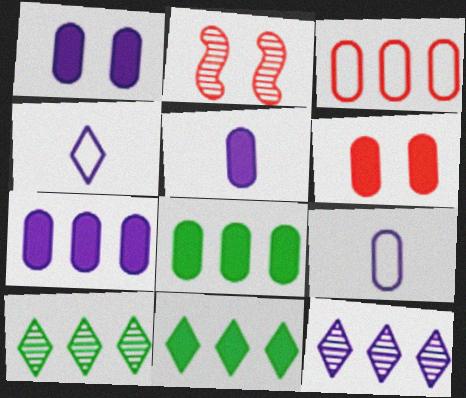[[1, 5, 7], 
[2, 4, 8], 
[2, 9, 11], 
[5, 6, 8]]